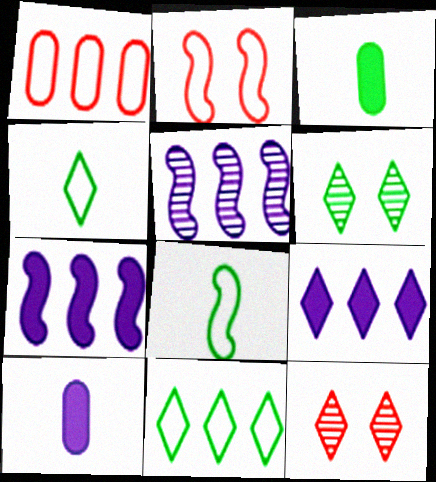[[4, 9, 12]]